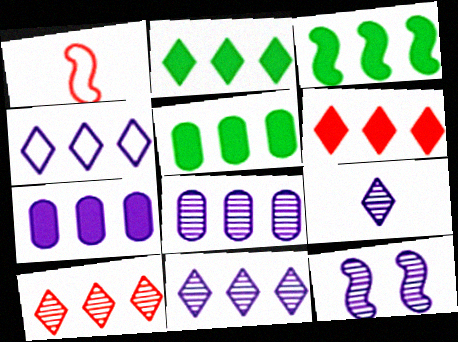[[1, 3, 12], 
[2, 3, 5], 
[2, 4, 10], 
[3, 6, 7], 
[8, 9, 12]]